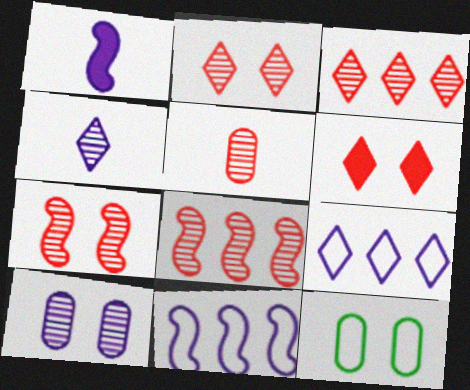[[1, 3, 12], 
[1, 9, 10], 
[2, 5, 8], 
[3, 5, 7]]